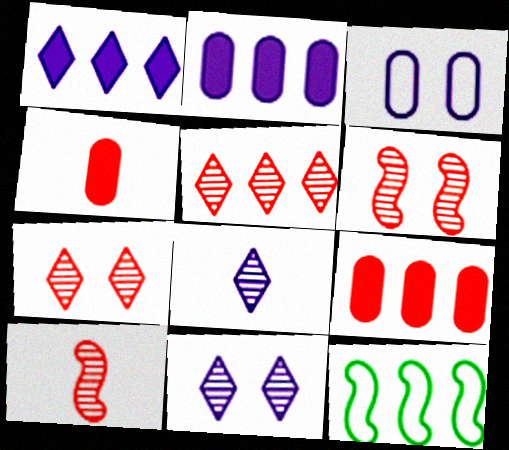[[2, 5, 12], 
[4, 11, 12]]